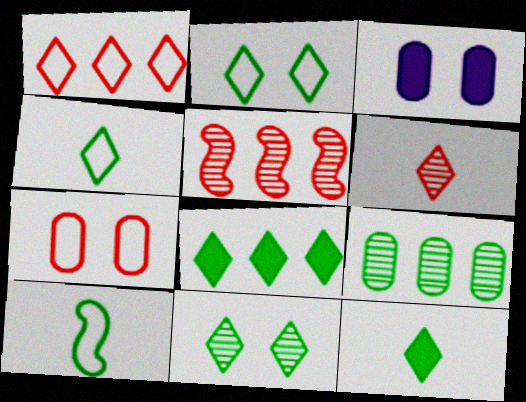[[3, 4, 5], 
[4, 8, 11]]